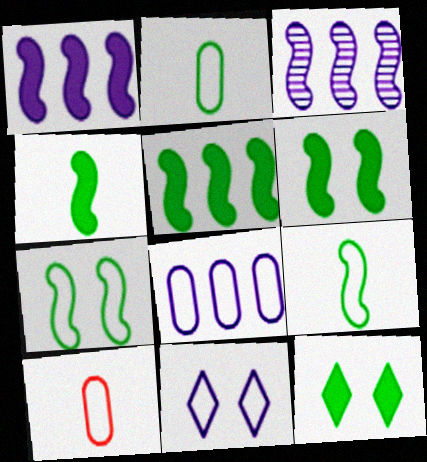[[3, 10, 12], 
[4, 5, 6]]